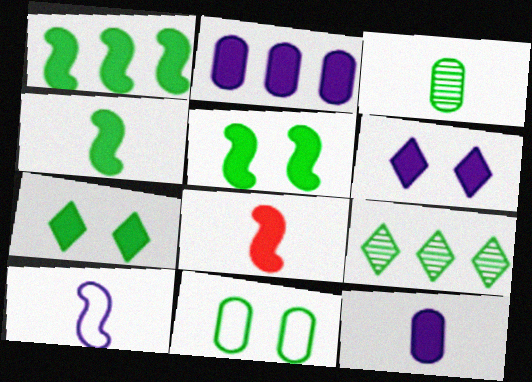[[1, 4, 5], 
[2, 7, 8], 
[4, 9, 11]]